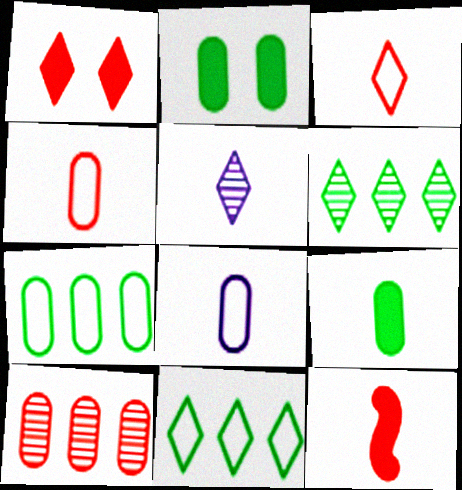[[1, 5, 11], 
[2, 8, 10]]